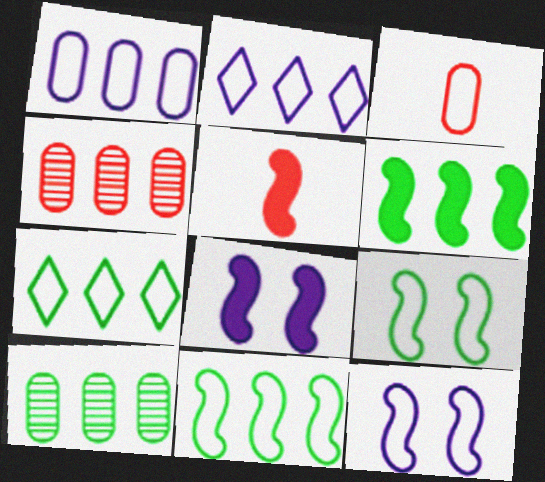[[2, 3, 9], 
[2, 4, 6], 
[3, 7, 12], 
[5, 6, 8], 
[6, 7, 10]]